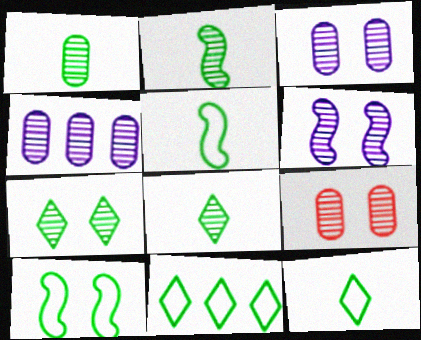[[1, 2, 8], 
[1, 4, 9], 
[6, 7, 9]]